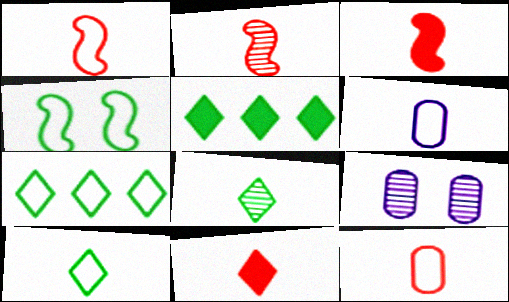[[1, 2, 3], 
[1, 5, 9], 
[1, 6, 10], 
[2, 11, 12], 
[3, 6, 8], 
[3, 7, 9]]